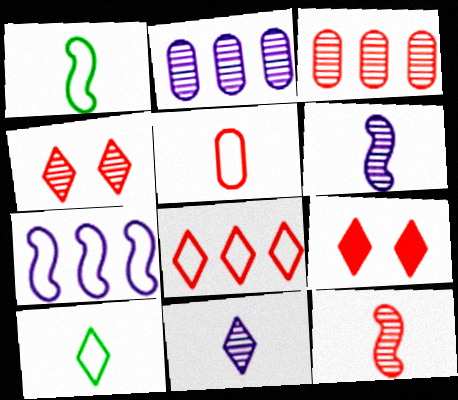[[1, 2, 9], 
[3, 4, 12]]